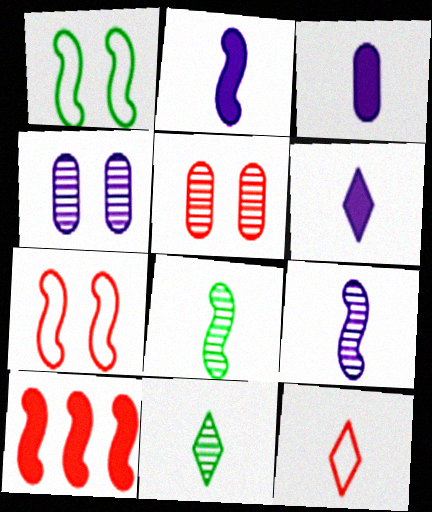[[1, 9, 10], 
[2, 3, 6], 
[3, 8, 12], 
[5, 10, 12], 
[6, 11, 12]]